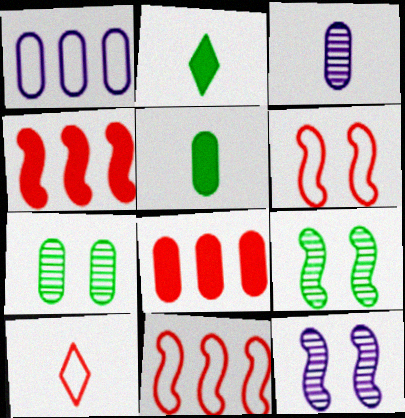[]